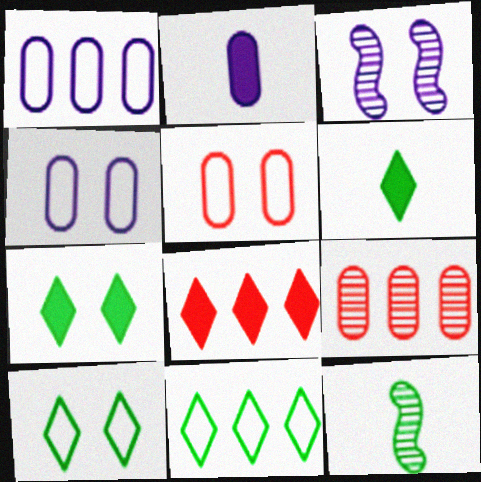[[3, 5, 7], 
[4, 8, 12]]